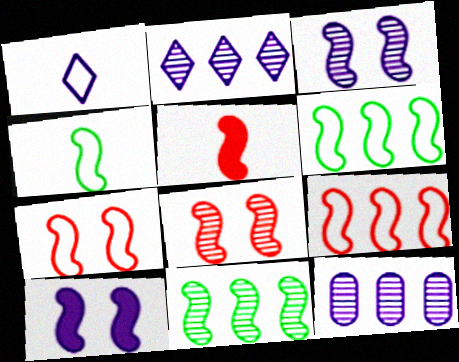[[1, 10, 12], 
[3, 5, 6], 
[5, 8, 9]]